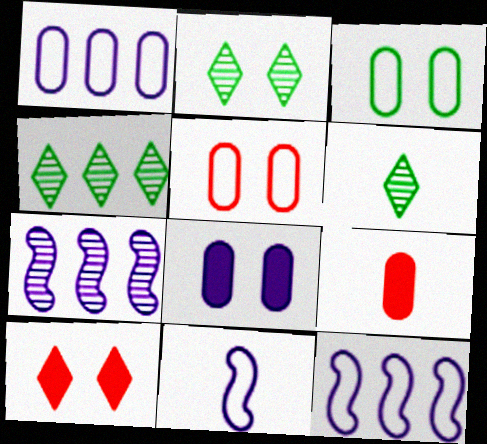[[2, 4, 6], 
[2, 9, 12], 
[6, 9, 11]]